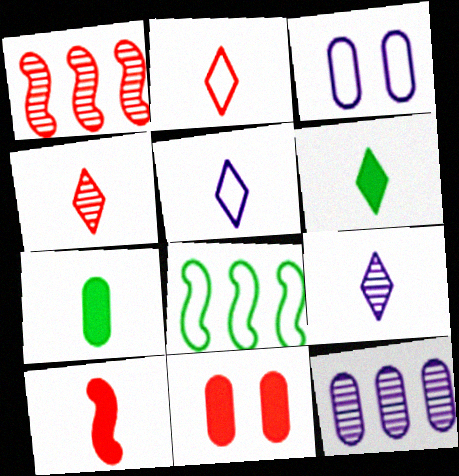[[1, 2, 11], 
[1, 3, 6], 
[2, 3, 8], 
[2, 6, 9], 
[4, 5, 6], 
[8, 9, 11]]